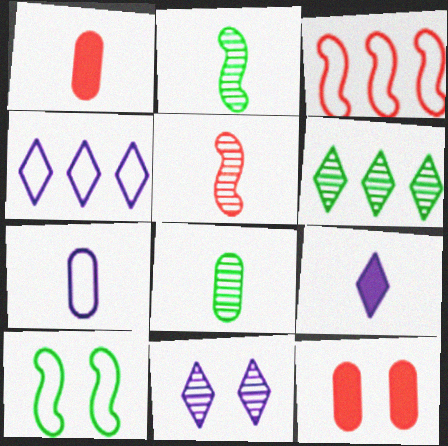[[1, 7, 8], 
[2, 4, 12], 
[4, 9, 11], 
[10, 11, 12]]